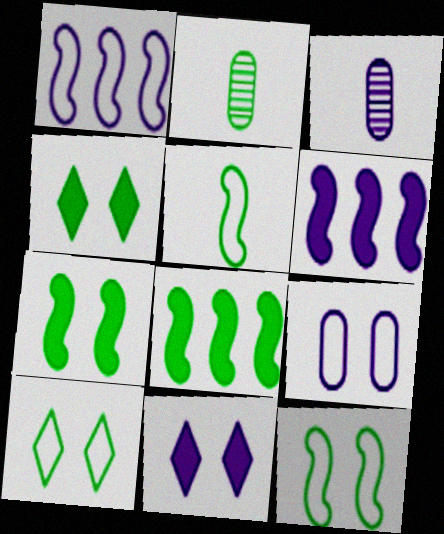[[1, 3, 11], 
[2, 8, 10]]